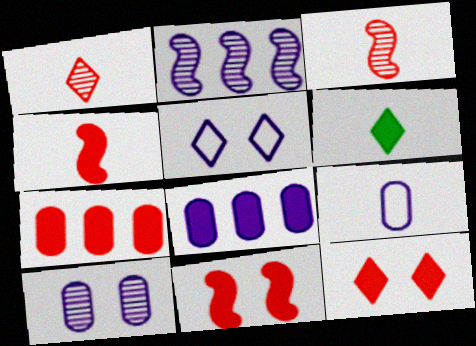[[3, 6, 9], 
[4, 7, 12], 
[6, 8, 11], 
[8, 9, 10]]